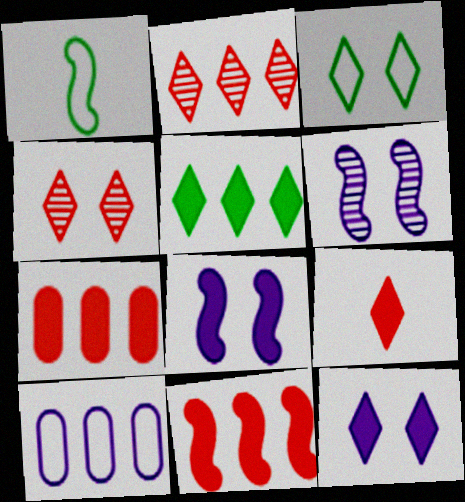[[1, 6, 11], 
[3, 4, 12], 
[5, 9, 12]]